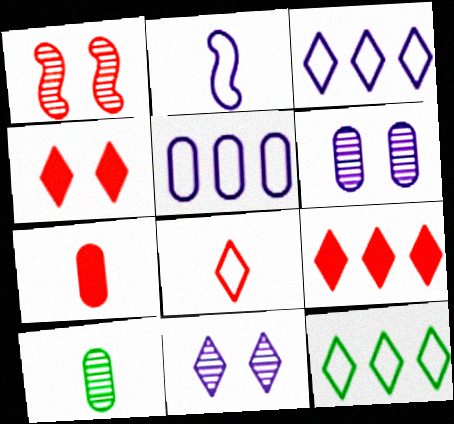[]